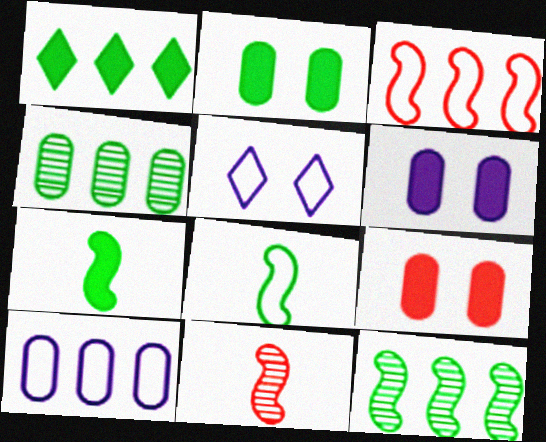[[1, 2, 7], 
[2, 6, 9]]